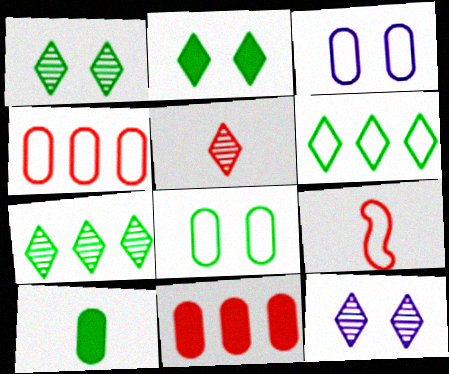[[3, 6, 9], 
[5, 7, 12]]